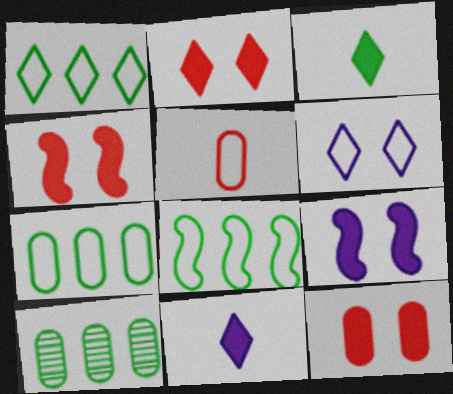[[1, 7, 8], 
[2, 4, 12], 
[5, 6, 8]]